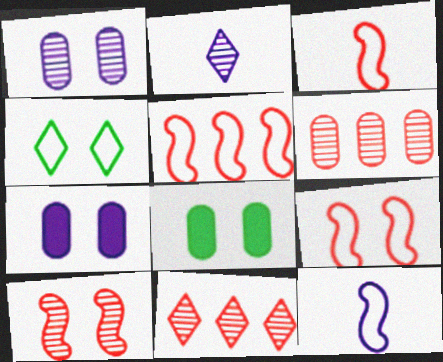[[2, 5, 8], 
[3, 5, 9], 
[4, 7, 10], 
[8, 11, 12]]